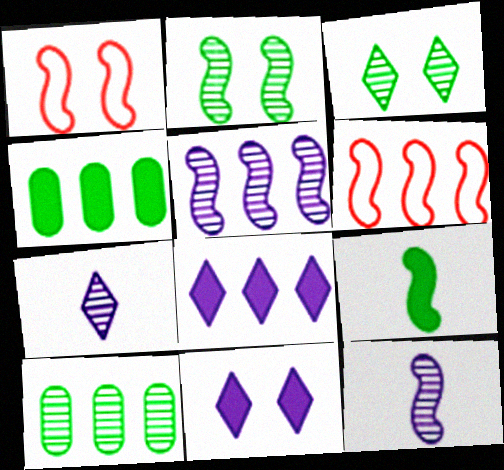[[1, 4, 7], 
[1, 5, 9], 
[6, 8, 10]]